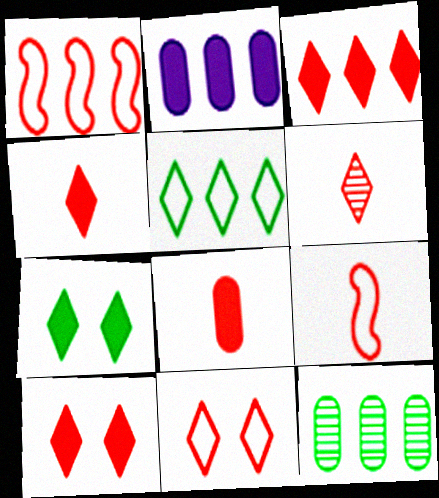[[3, 4, 10], 
[3, 6, 11], 
[6, 8, 9]]